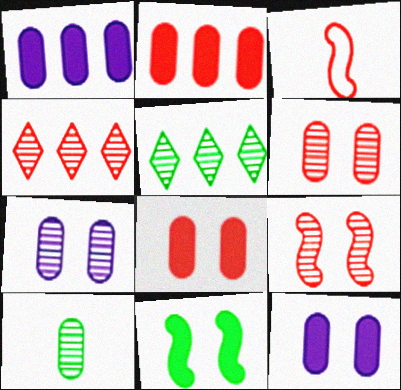[[3, 4, 8], 
[3, 5, 12]]